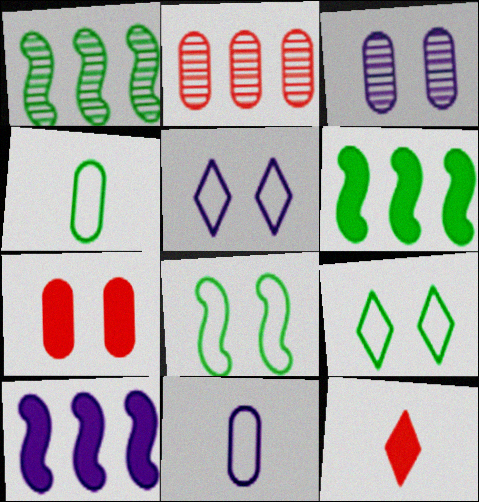[]